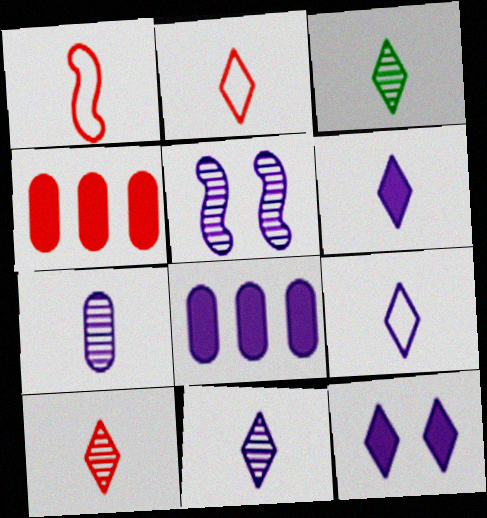[[2, 3, 6], 
[3, 10, 11], 
[5, 8, 9], 
[6, 9, 11]]